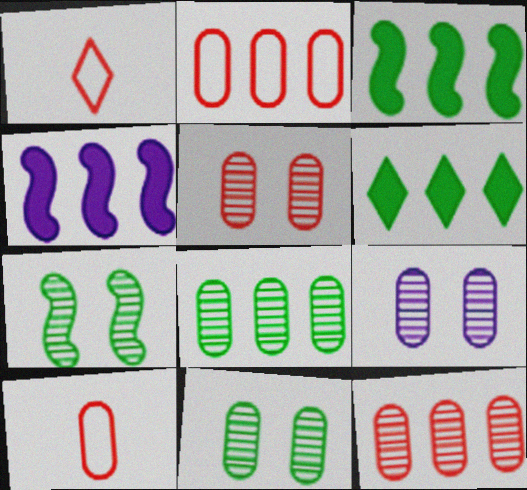[[1, 3, 9], 
[1, 4, 11], 
[5, 9, 11]]